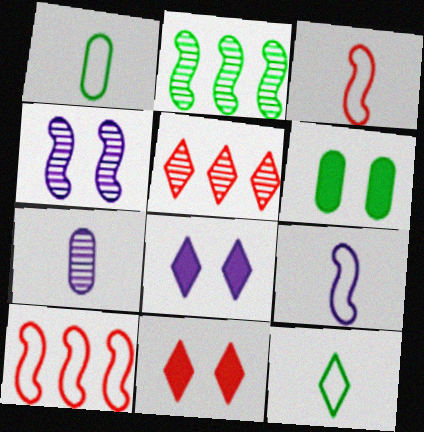[[2, 6, 12], 
[5, 6, 9], 
[5, 8, 12]]